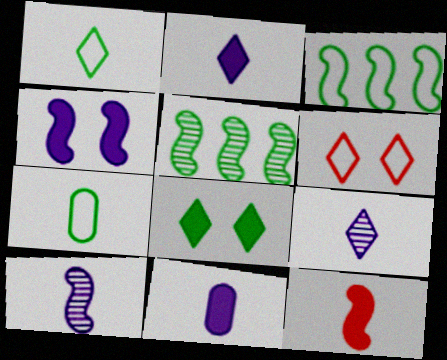[[5, 6, 11], 
[5, 7, 8], 
[7, 9, 12]]